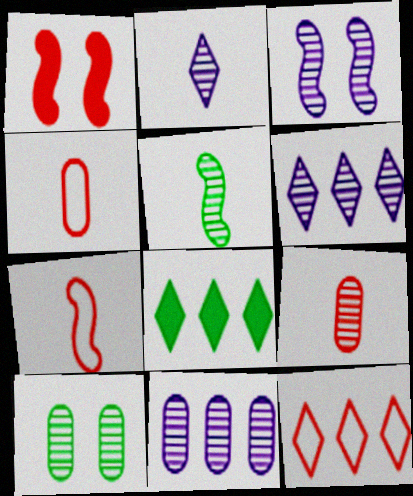[[1, 9, 12], 
[2, 3, 11], 
[2, 5, 9], 
[3, 4, 8], 
[6, 8, 12], 
[9, 10, 11]]